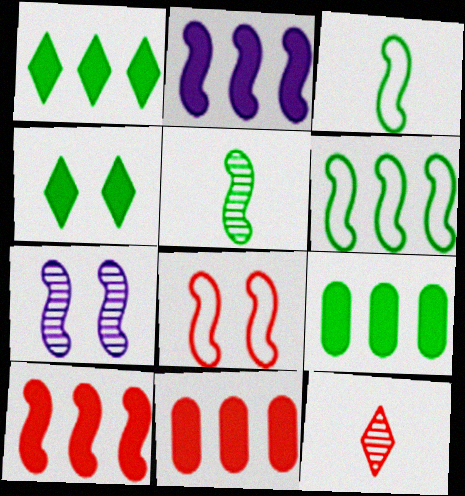[[1, 2, 11], 
[2, 5, 8], 
[3, 7, 10], 
[8, 11, 12]]